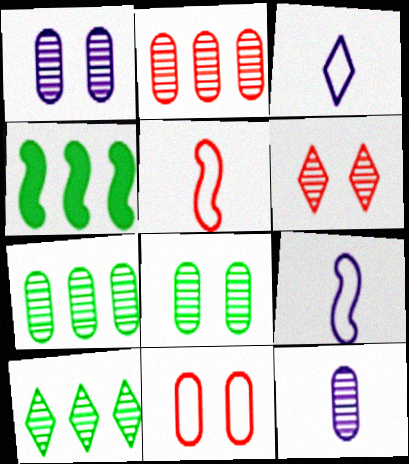[[2, 8, 12]]